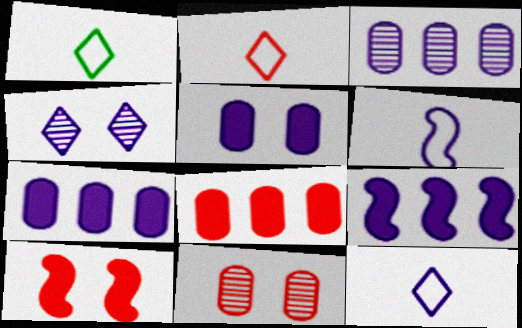[[1, 2, 12], 
[1, 3, 10], 
[1, 9, 11], 
[4, 6, 7]]